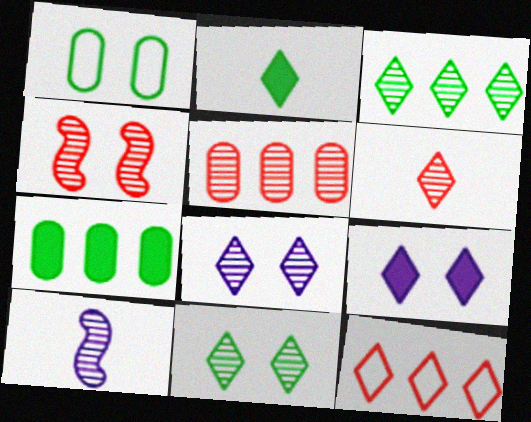[[1, 4, 9], 
[2, 8, 12], 
[3, 6, 8], 
[4, 5, 6], 
[5, 10, 11]]